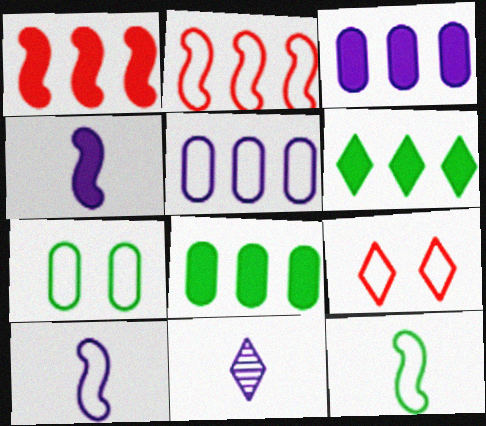[[1, 3, 6], 
[1, 7, 11], 
[5, 9, 12], 
[6, 9, 11]]